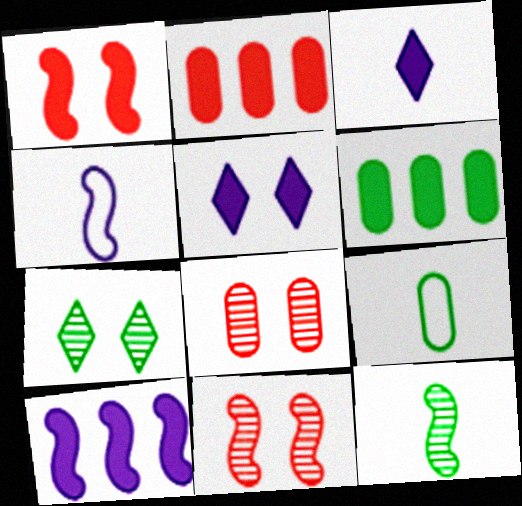[[1, 3, 6], 
[2, 4, 7]]